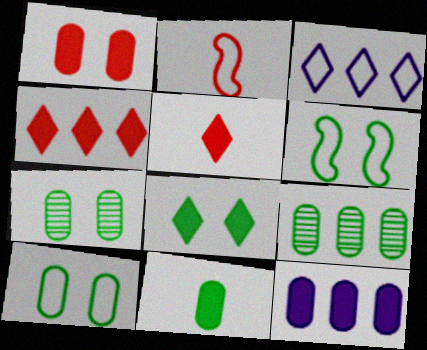[[1, 11, 12], 
[2, 3, 10], 
[6, 7, 8], 
[9, 10, 11]]